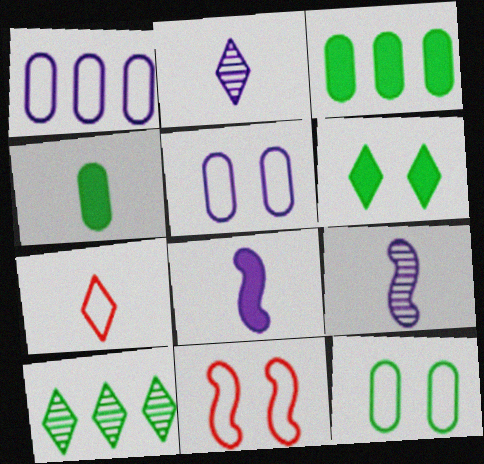[[2, 3, 11], 
[4, 7, 9]]